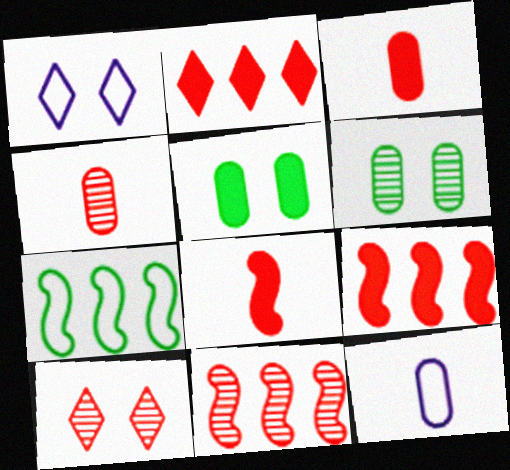[[4, 10, 11]]